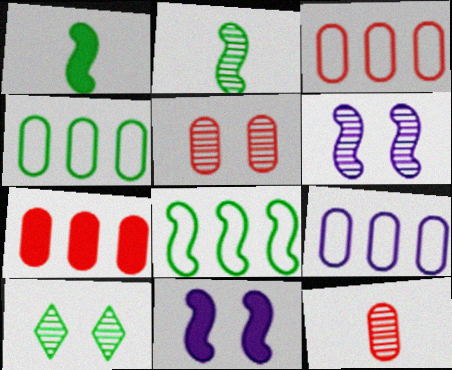[[1, 4, 10], 
[3, 4, 9], 
[5, 6, 10]]